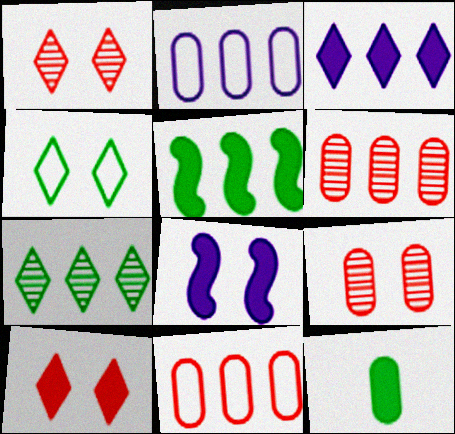[[2, 9, 12], 
[4, 8, 9]]